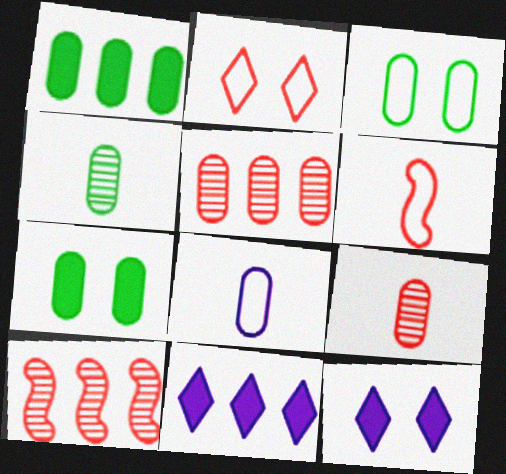[[1, 3, 4], 
[5, 7, 8]]